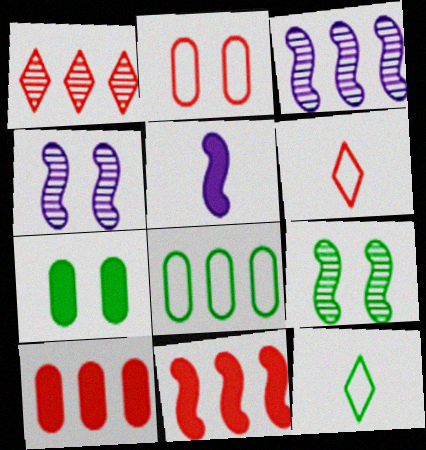[[3, 6, 7], 
[4, 10, 12]]